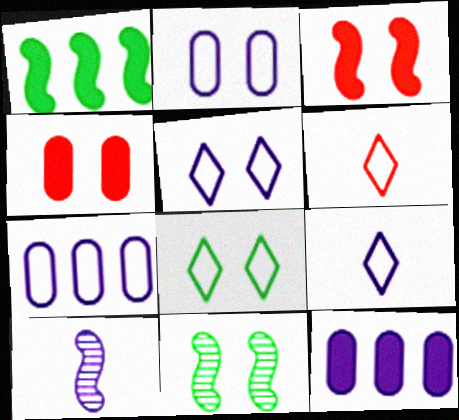[[4, 5, 11], 
[5, 10, 12], 
[6, 11, 12]]